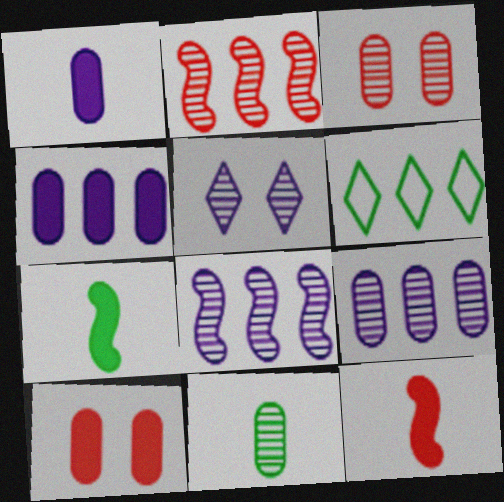[[2, 4, 6], 
[2, 5, 11], 
[3, 9, 11]]